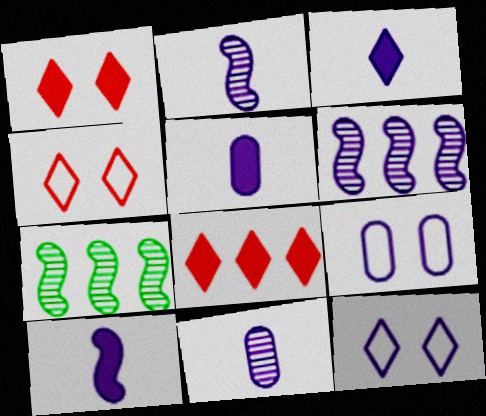[[3, 5, 10], 
[3, 6, 9], 
[4, 5, 7], 
[5, 6, 12]]